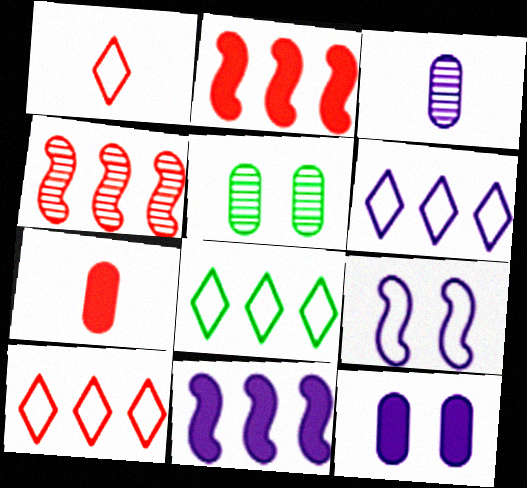[[1, 5, 11], 
[6, 8, 10]]